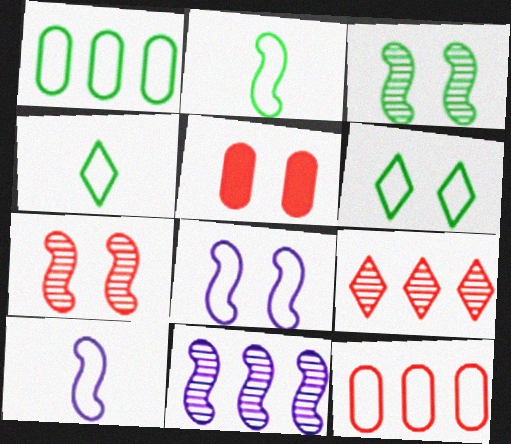[[1, 2, 6], 
[4, 5, 11], 
[4, 8, 12], 
[6, 10, 12]]